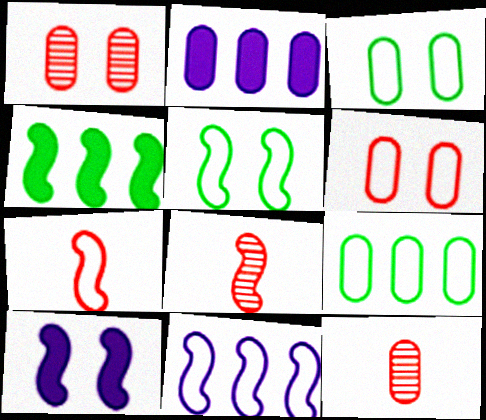[[2, 3, 12], 
[5, 7, 11]]